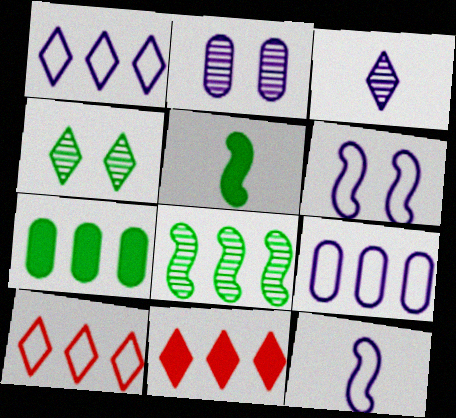[[2, 5, 10], 
[8, 9, 11]]